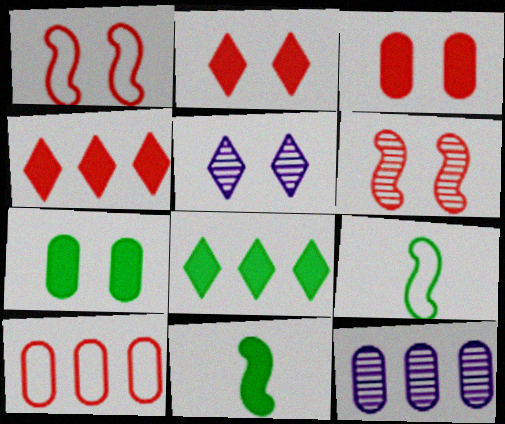[[1, 5, 7], 
[2, 9, 12], 
[5, 10, 11], 
[7, 8, 11]]